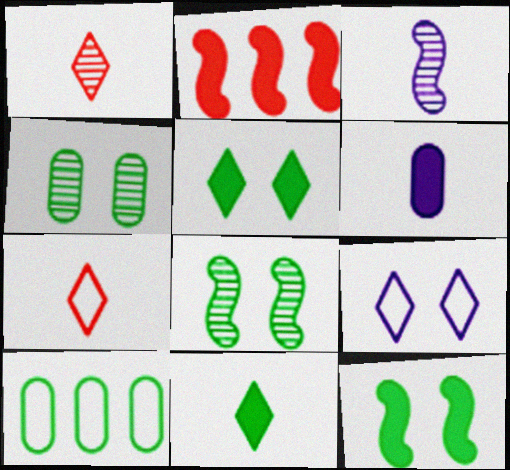[[2, 5, 6], 
[8, 10, 11]]